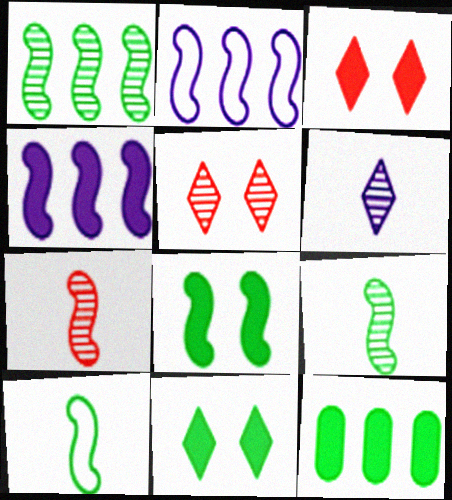[[1, 8, 10], 
[2, 7, 8]]